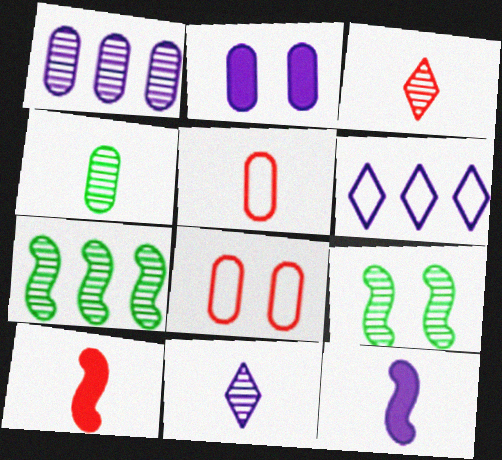[[1, 3, 9], 
[3, 5, 10]]